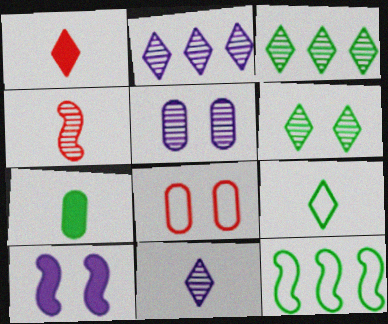[[1, 5, 12], 
[1, 9, 11], 
[3, 4, 5], 
[4, 10, 12], 
[6, 7, 12], 
[6, 8, 10]]